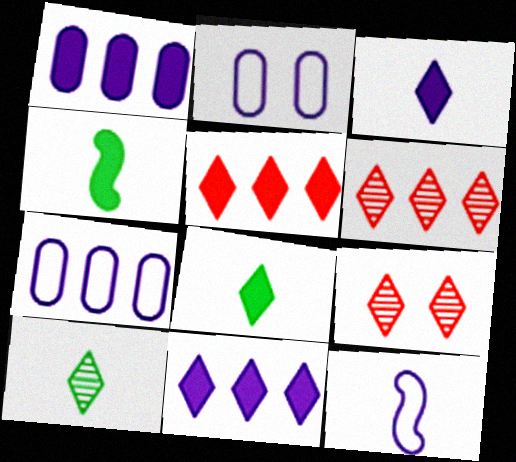[[2, 4, 6], 
[4, 7, 9]]